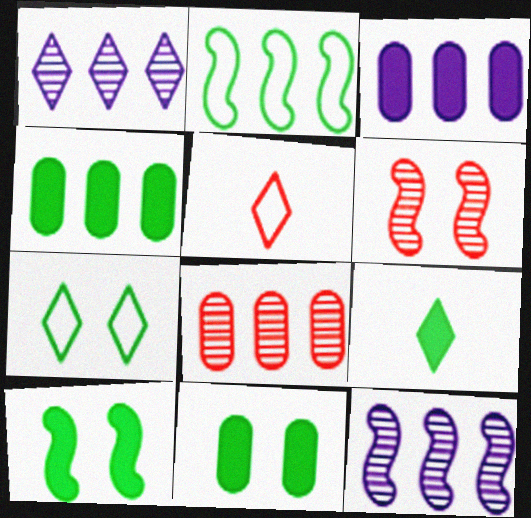[[4, 9, 10], 
[5, 11, 12]]